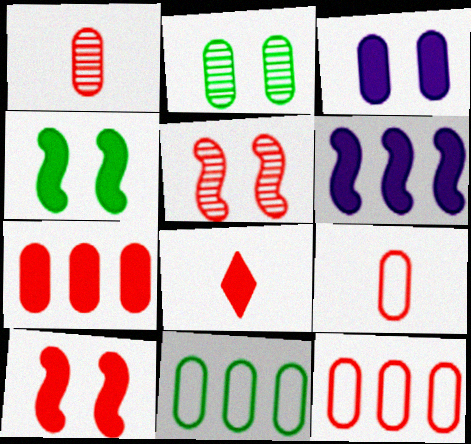[[1, 3, 11], 
[5, 8, 12], 
[7, 8, 10]]